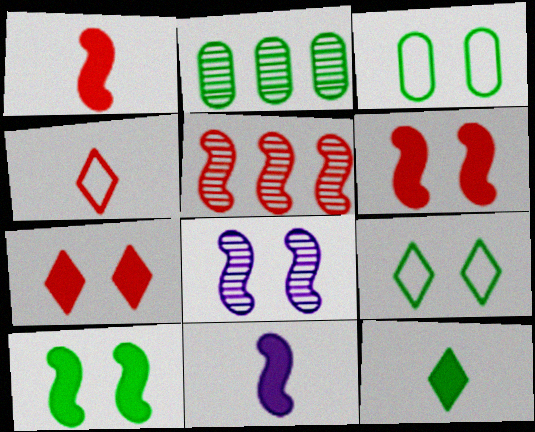[[3, 7, 8]]